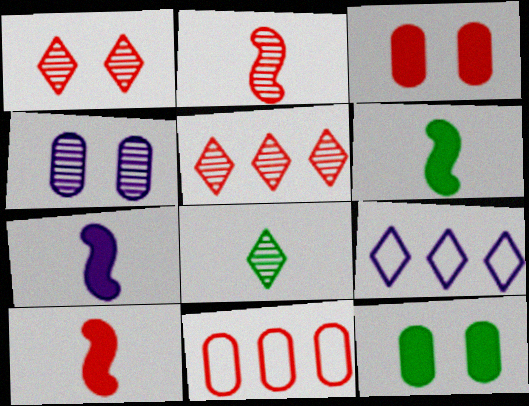[[1, 10, 11], 
[2, 9, 12], 
[4, 7, 9], 
[6, 7, 10]]